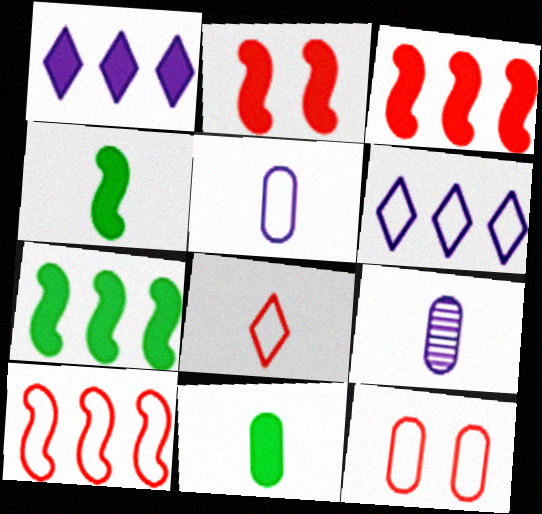[[1, 2, 11], 
[4, 8, 9], 
[8, 10, 12]]